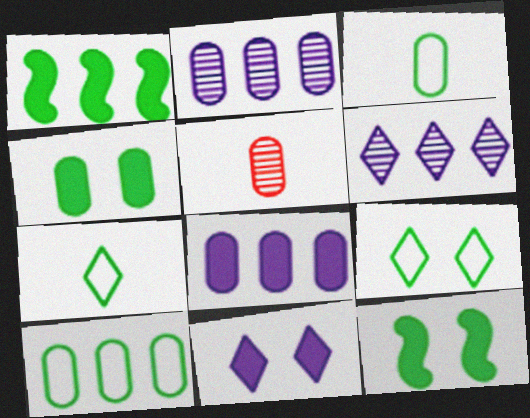[]